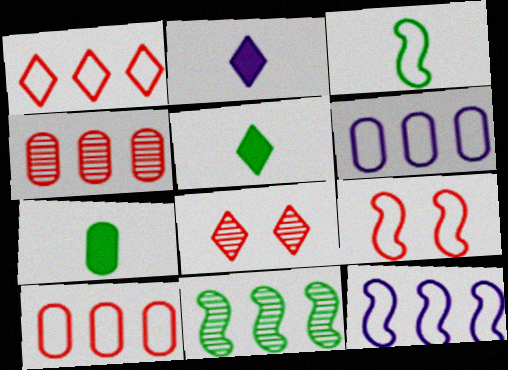[[3, 9, 12], 
[7, 8, 12]]